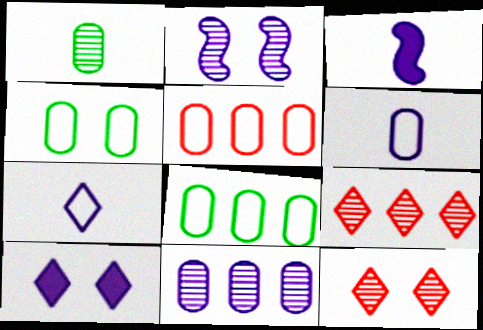[[1, 2, 9], 
[3, 4, 9], 
[3, 8, 12], 
[4, 5, 6]]